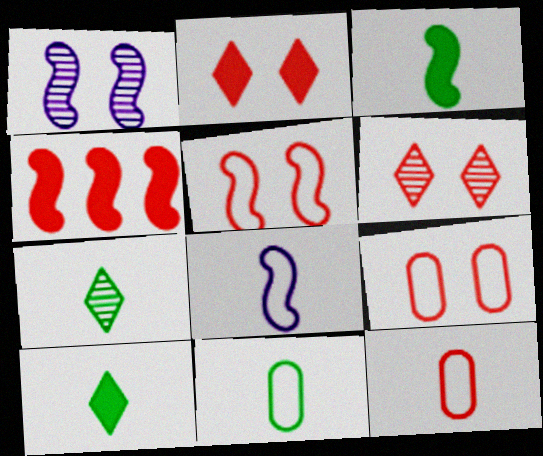[[3, 7, 11], 
[4, 6, 12]]